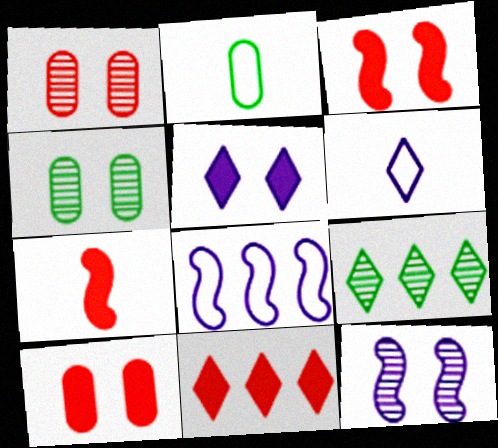[[2, 11, 12], 
[7, 10, 11]]